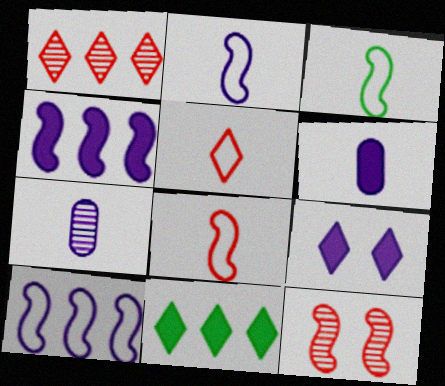[[2, 3, 8], 
[3, 4, 12], 
[4, 6, 9], 
[7, 9, 10]]